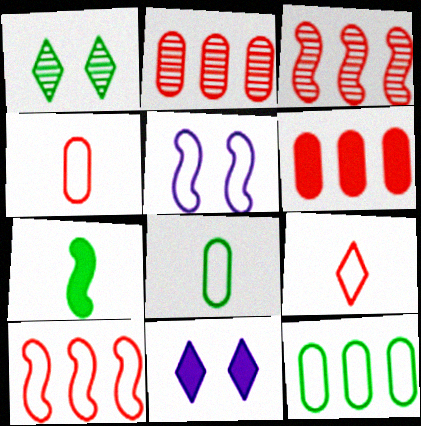[[1, 7, 12], 
[3, 5, 7], 
[3, 8, 11], 
[5, 9, 12], 
[6, 7, 11]]